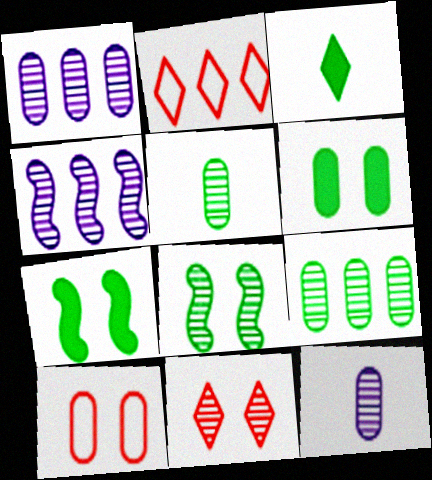[[2, 7, 12], 
[3, 4, 10], 
[4, 5, 11]]